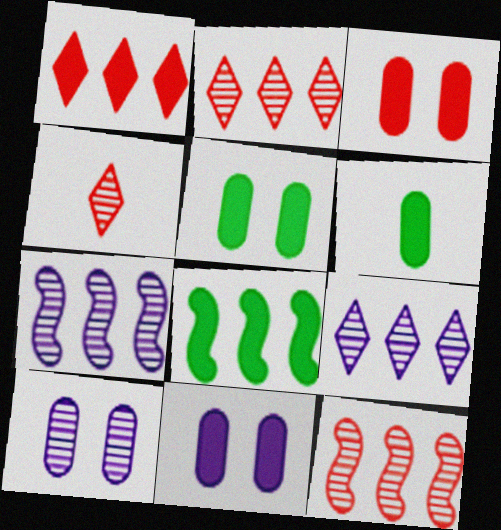[[3, 5, 11]]